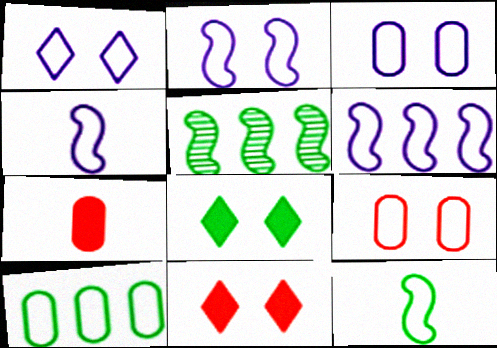[[1, 2, 3], 
[1, 5, 7], 
[2, 4, 6]]